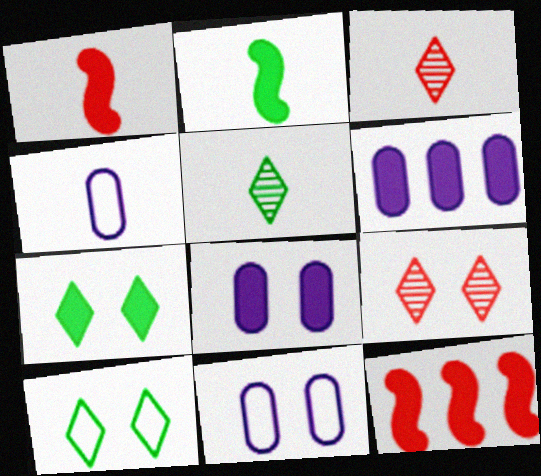[[1, 4, 5], 
[1, 6, 7], 
[2, 3, 4], 
[5, 11, 12]]